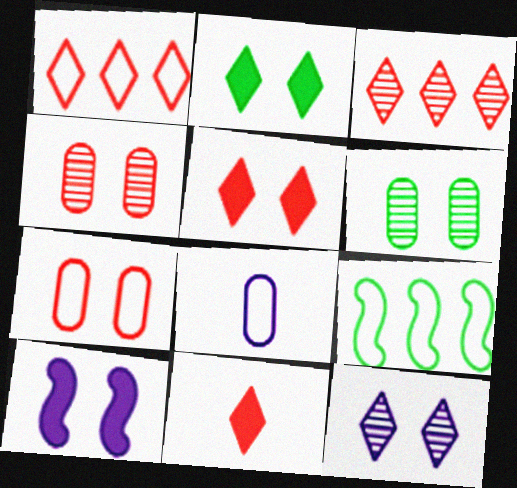[]